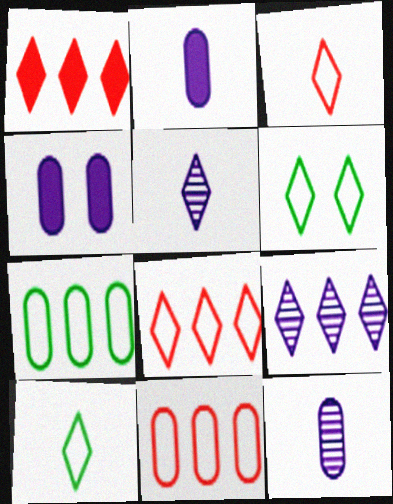[[1, 5, 6]]